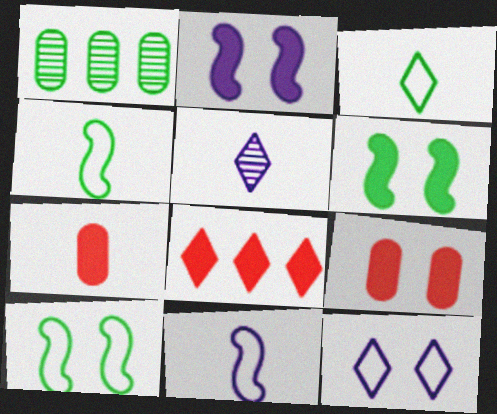[[1, 3, 6], 
[4, 5, 7]]